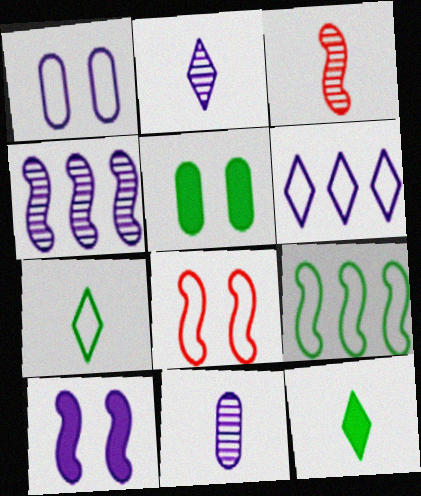[[3, 5, 6], 
[3, 9, 10], 
[6, 10, 11]]